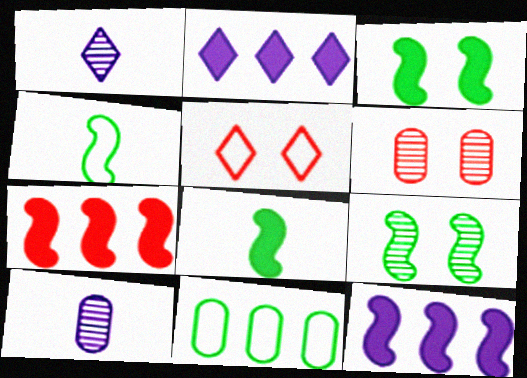[[2, 4, 6]]